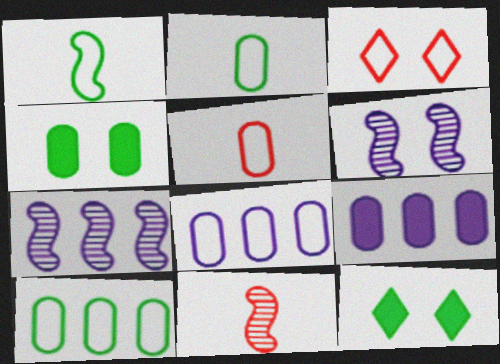[[1, 3, 8], 
[3, 4, 6], 
[5, 7, 12], 
[8, 11, 12]]